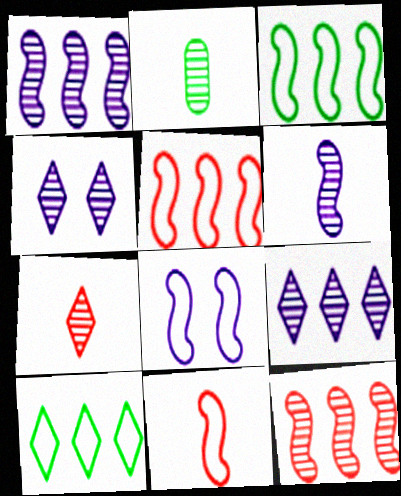[[2, 4, 12], 
[2, 6, 7], 
[3, 8, 11]]